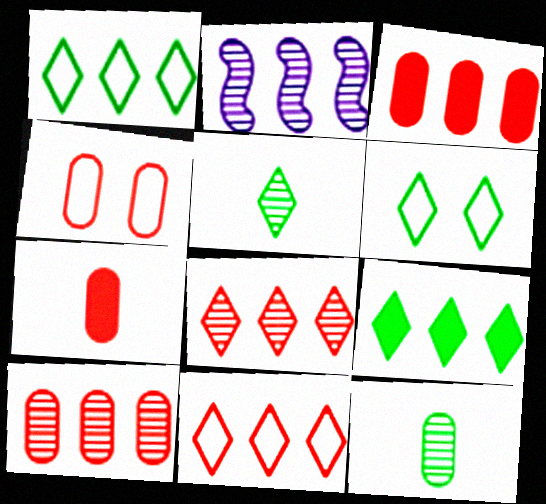[[1, 2, 3], 
[2, 6, 7], 
[4, 7, 10], 
[5, 6, 9]]